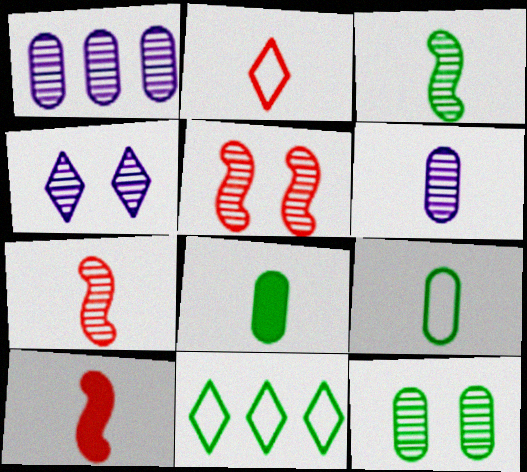[[4, 5, 12]]